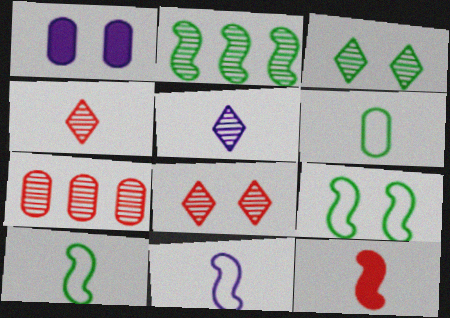[[1, 6, 7], 
[1, 8, 9], 
[5, 6, 12]]